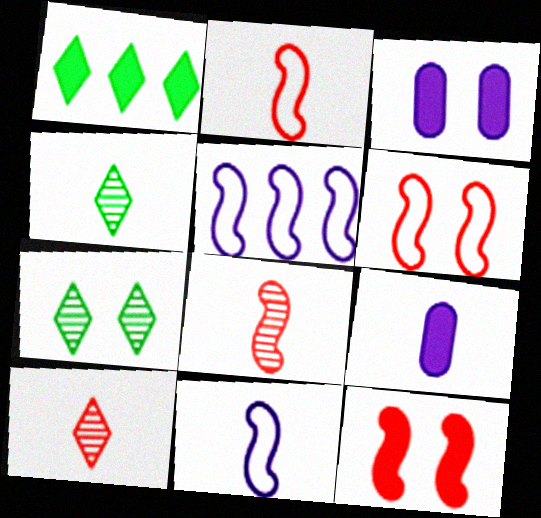[[1, 9, 12], 
[2, 4, 9], 
[3, 6, 7]]